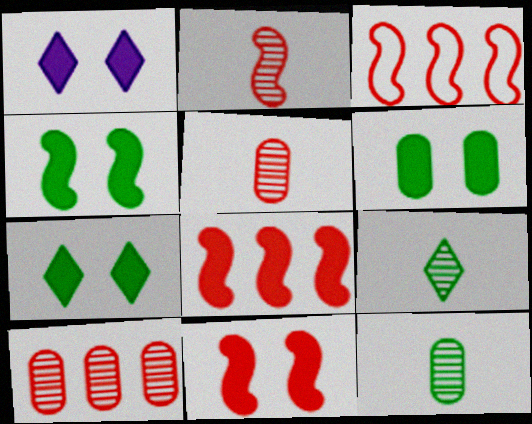[[1, 3, 12], 
[1, 6, 11], 
[2, 3, 11], 
[4, 6, 7]]